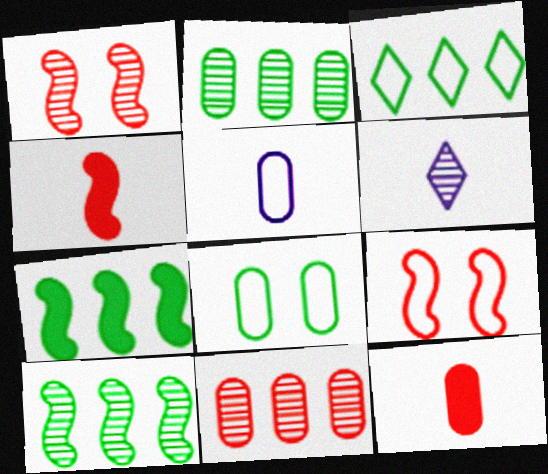[[1, 2, 6], 
[2, 3, 7], 
[3, 5, 9]]